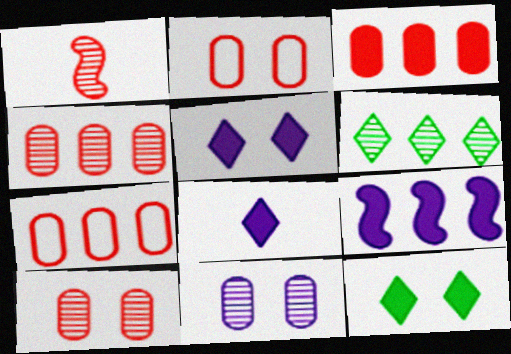[[1, 6, 11], 
[3, 4, 7], 
[6, 7, 9]]